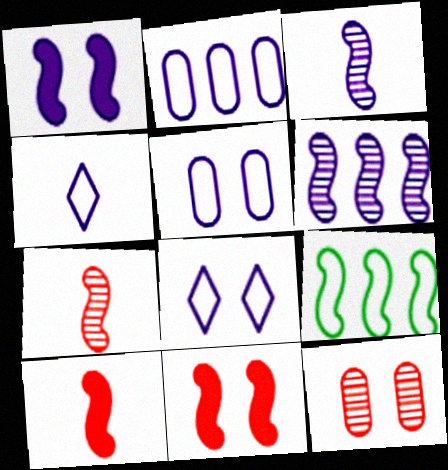[[1, 7, 9], 
[3, 9, 11]]